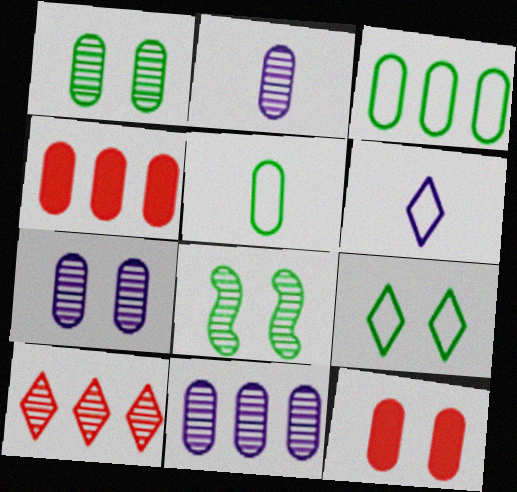[[2, 3, 12], 
[2, 7, 11], 
[2, 8, 10], 
[3, 4, 11], 
[4, 5, 7], 
[4, 6, 8], 
[5, 11, 12]]